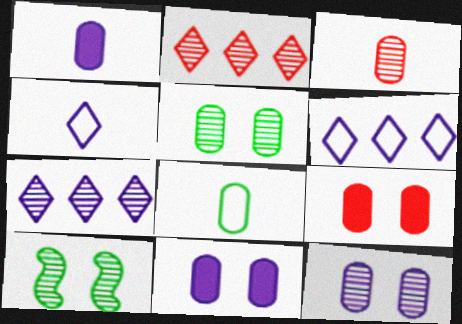[[1, 3, 8], 
[3, 7, 10]]